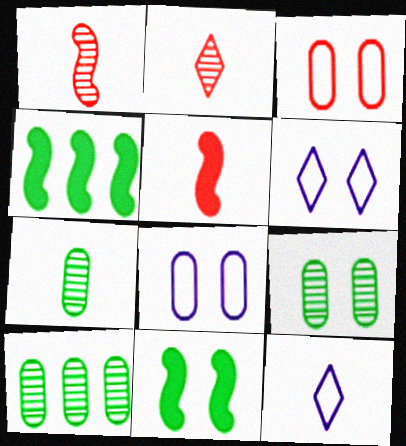[[2, 4, 8], 
[5, 6, 10], 
[5, 7, 12], 
[7, 9, 10]]